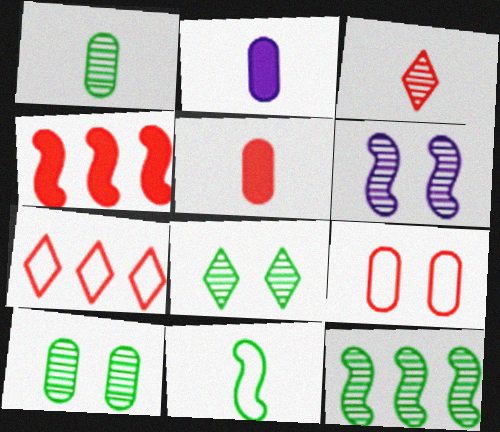[[1, 8, 12], 
[2, 3, 11], 
[3, 4, 9], 
[4, 6, 11]]